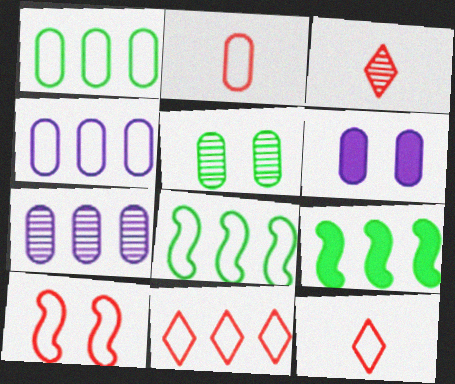[[2, 10, 11], 
[3, 6, 8], 
[4, 8, 11], 
[7, 9, 11]]